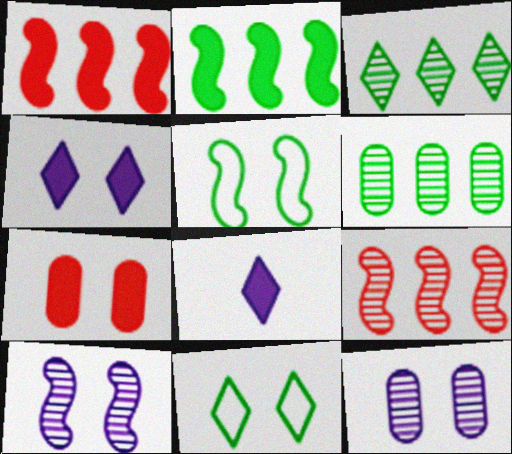[[2, 7, 8], 
[7, 10, 11]]